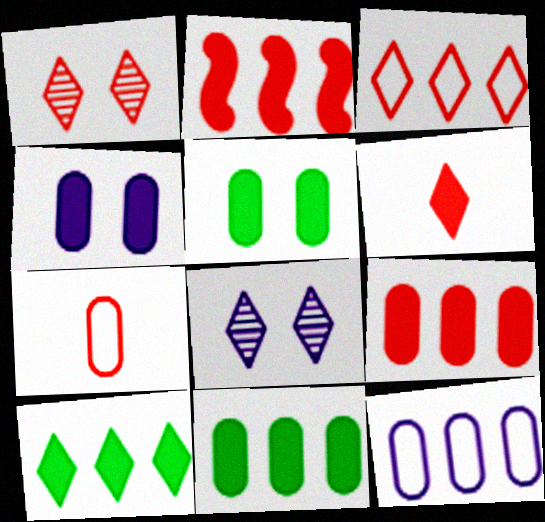[[1, 2, 7], 
[1, 3, 6]]